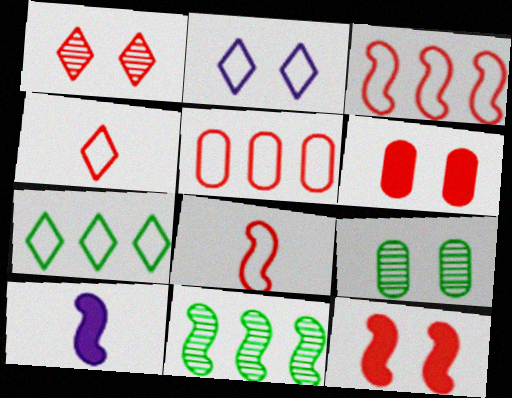[[2, 4, 7], 
[2, 9, 12]]